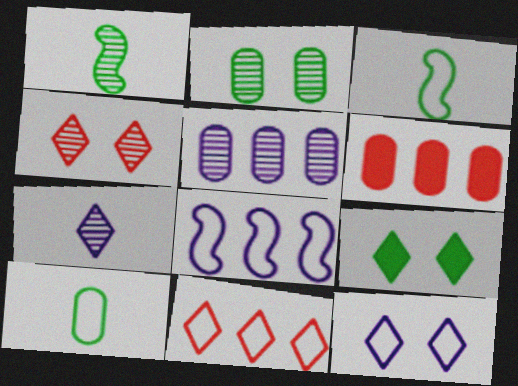[[1, 4, 5], 
[1, 6, 12], 
[4, 9, 12], 
[7, 9, 11]]